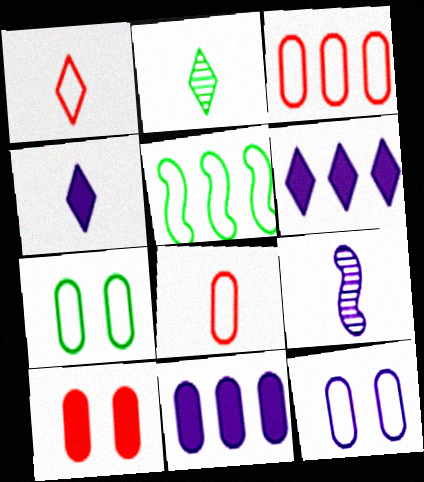[[1, 2, 4], 
[1, 5, 12], 
[6, 9, 12]]